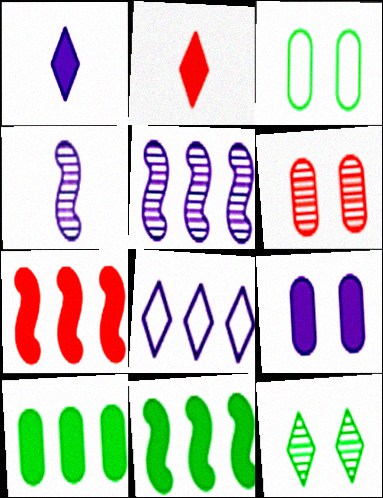[[2, 3, 5], 
[2, 8, 12], 
[2, 9, 11], 
[3, 6, 9], 
[4, 8, 9]]